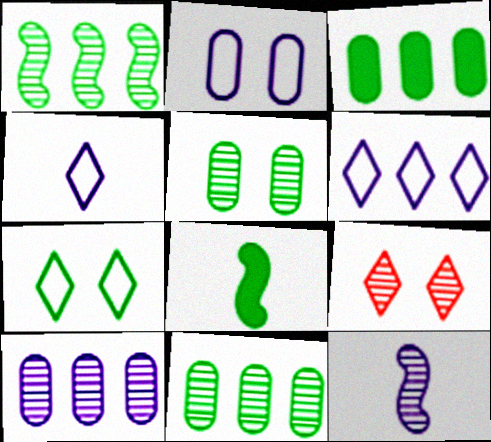[[7, 8, 11], 
[9, 11, 12]]